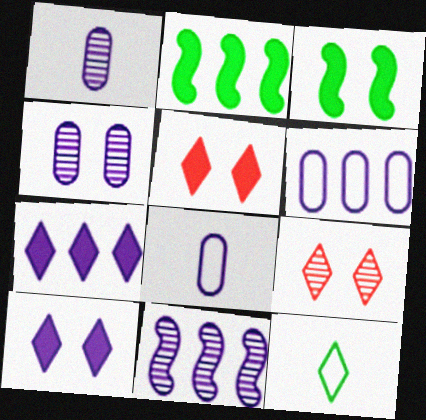[[2, 8, 9], 
[6, 7, 11], 
[7, 9, 12], 
[8, 10, 11]]